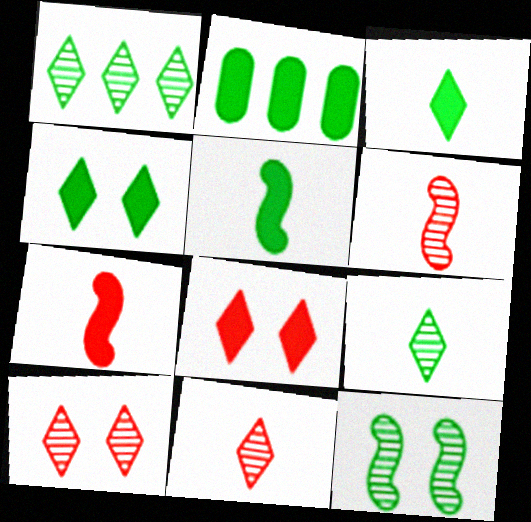[[2, 4, 5]]